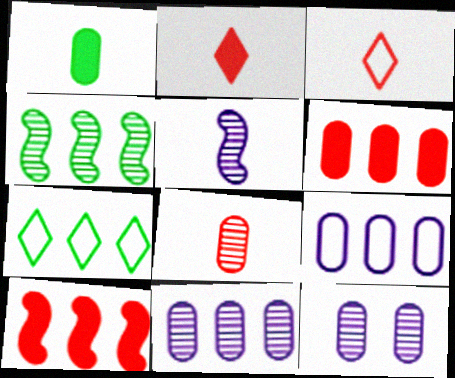[[1, 3, 5], 
[7, 10, 11]]